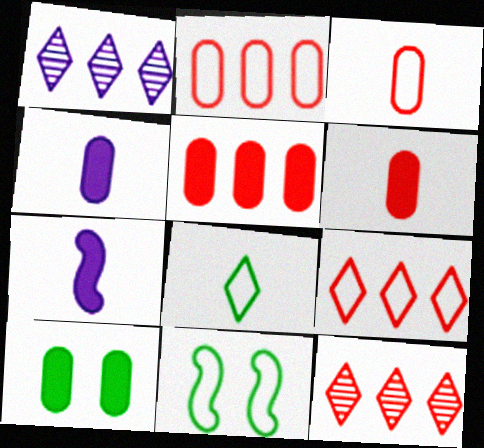[[1, 6, 11], 
[4, 5, 10], 
[4, 11, 12]]